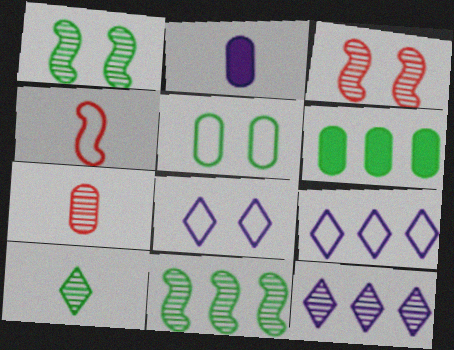[[1, 7, 12], 
[2, 4, 10], 
[4, 5, 9]]